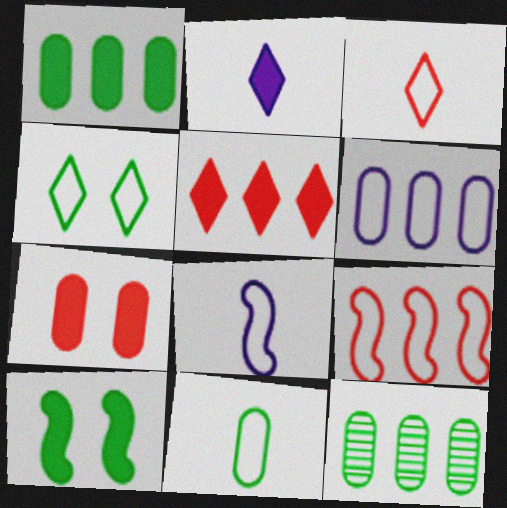[[3, 8, 11]]